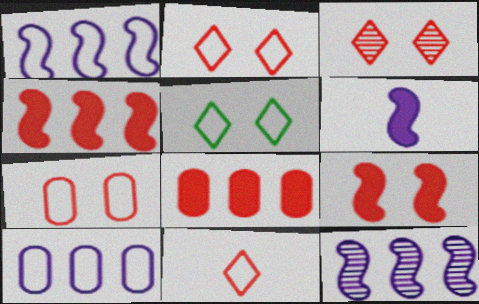[[3, 7, 9]]